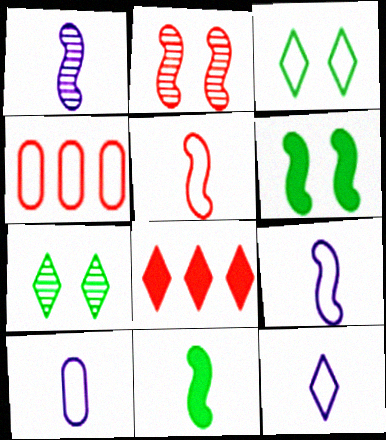[[1, 5, 11], 
[3, 4, 9], 
[7, 8, 12], 
[9, 10, 12]]